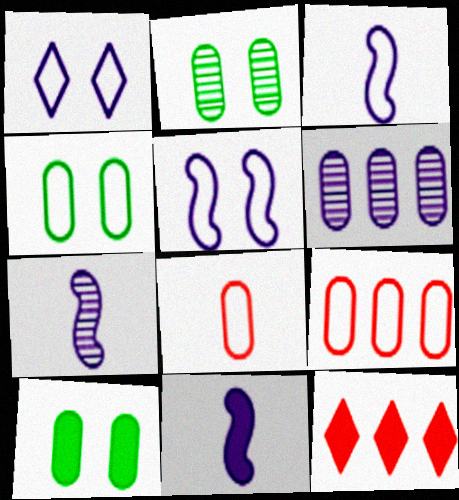[[1, 6, 11], 
[2, 3, 12], 
[2, 4, 10], 
[3, 7, 11], 
[4, 7, 12], 
[6, 8, 10], 
[10, 11, 12]]